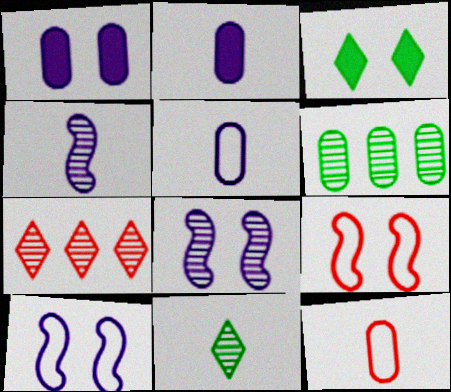[[1, 6, 12]]